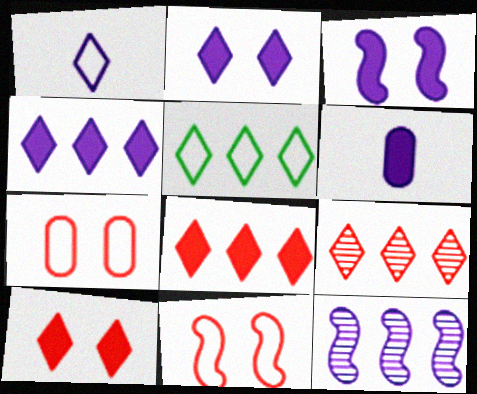[[3, 4, 6], 
[4, 5, 9]]